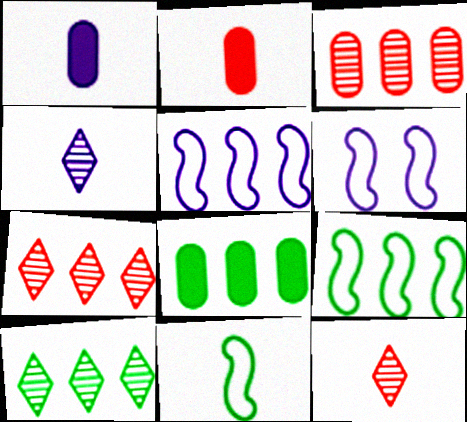[[1, 11, 12], 
[2, 4, 11], 
[2, 6, 10], 
[5, 7, 8], 
[6, 8, 12], 
[8, 9, 10]]